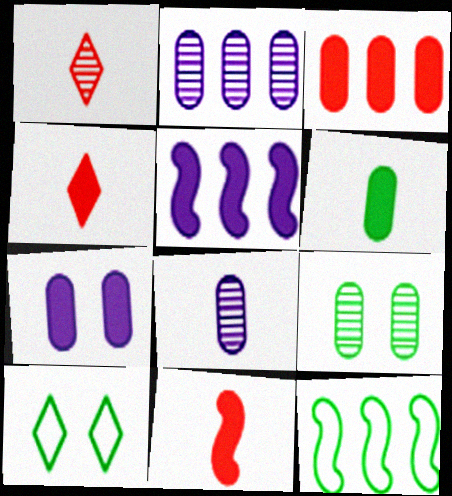[[1, 7, 12], 
[2, 10, 11], 
[3, 6, 7]]